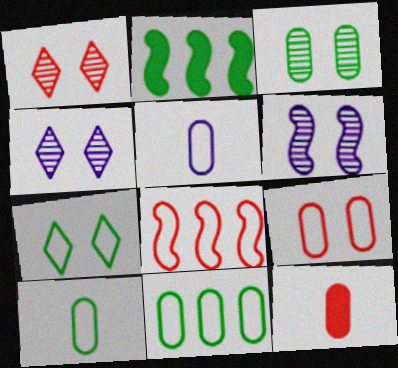[[1, 2, 5], 
[1, 3, 6], 
[1, 8, 12], 
[5, 7, 8], 
[5, 9, 11]]